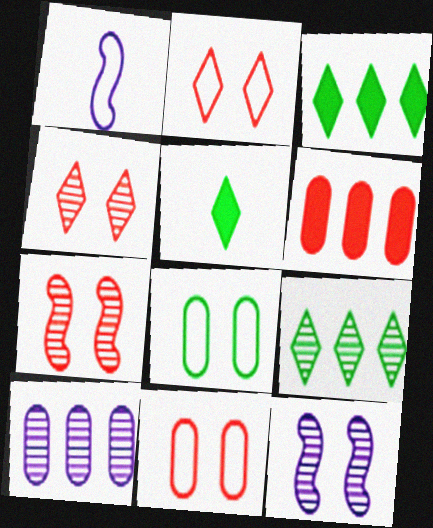[]